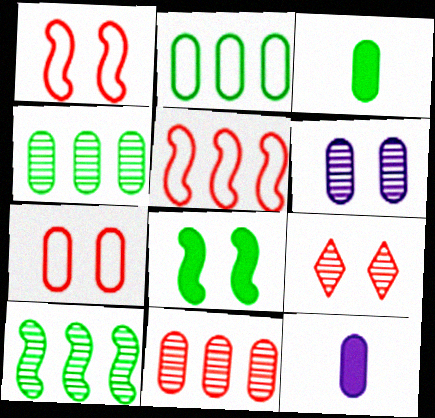[[4, 7, 12]]